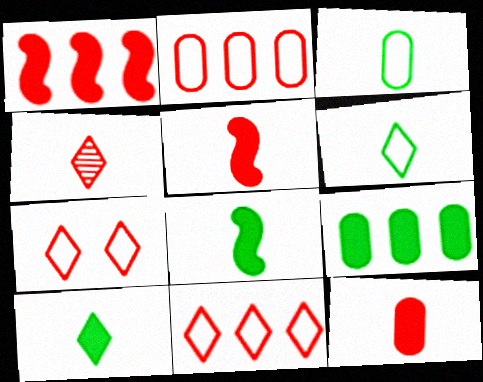[]